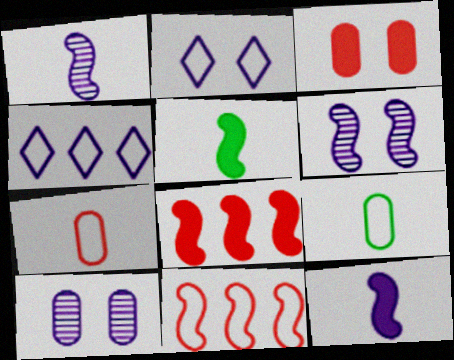[[2, 9, 11], 
[4, 10, 12], 
[5, 6, 11]]